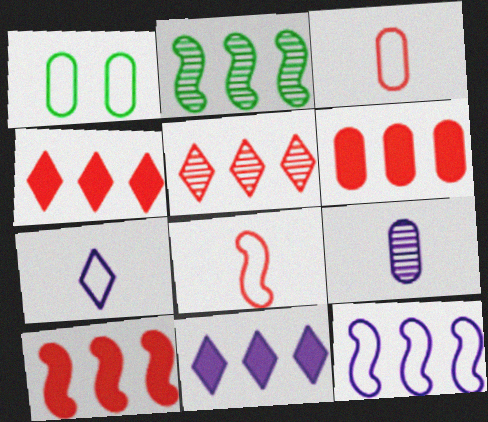[[1, 6, 9], 
[2, 10, 12], 
[4, 6, 10]]